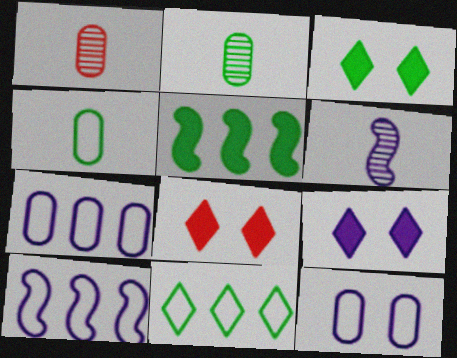[[1, 3, 10], 
[2, 8, 10], 
[3, 8, 9], 
[6, 7, 9]]